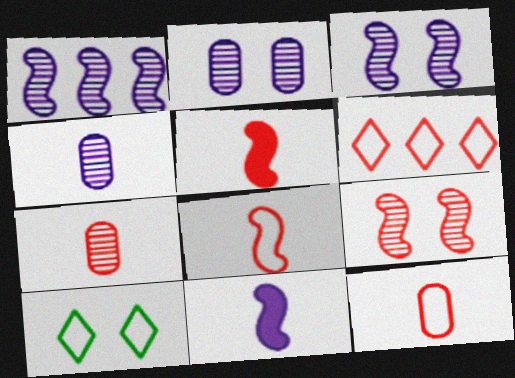[]